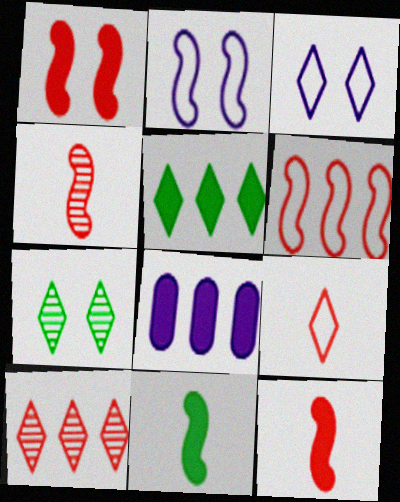[[1, 4, 6]]